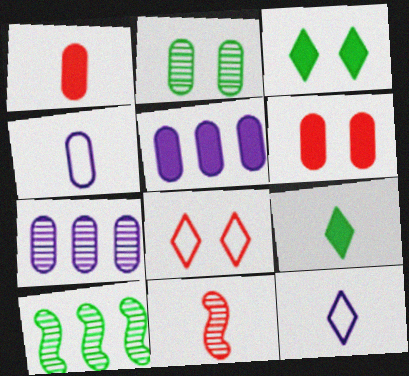[[4, 9, 11], 
[6, 10, 12]]